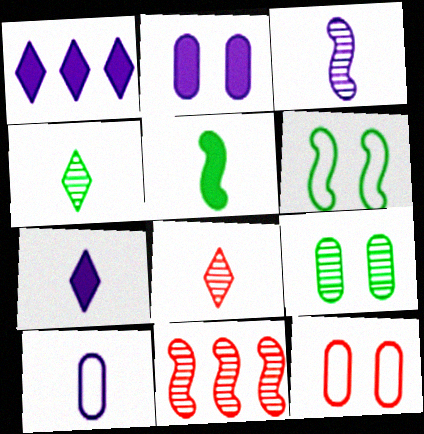[[2, 9, 12], 
[3, 7, 10], 
[5, 8, 10]]